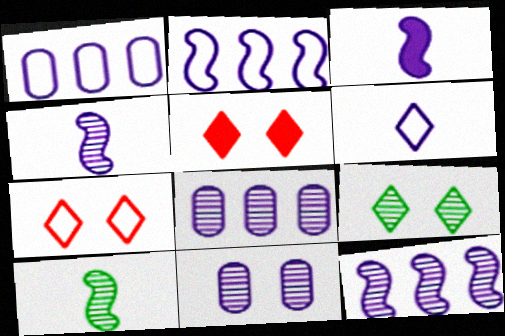[[1, 5, 10]]